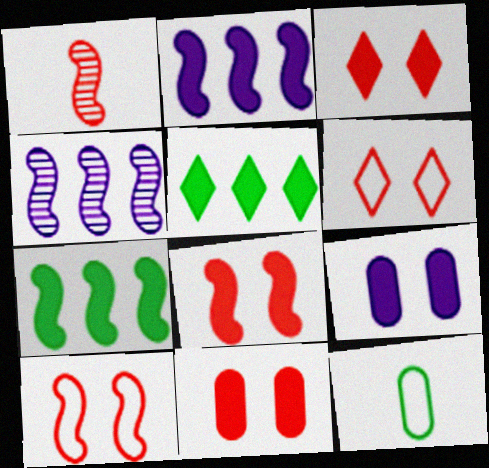[[3, 4, 12], 
[3, 8, 11]]